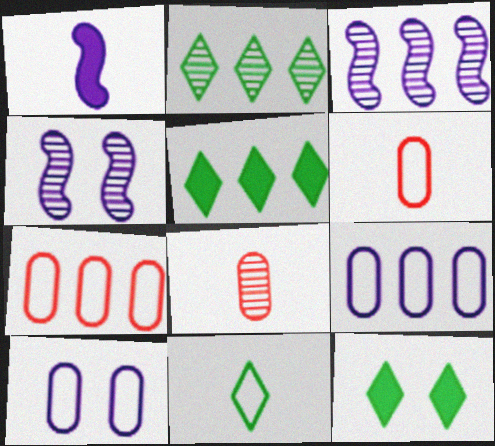[[1, 8, 11], 
[2, 4, 8], 
[2, 11, 12], 
[3, 5, 7], 
[3, 6, 12], 
[4, 5, 6]]